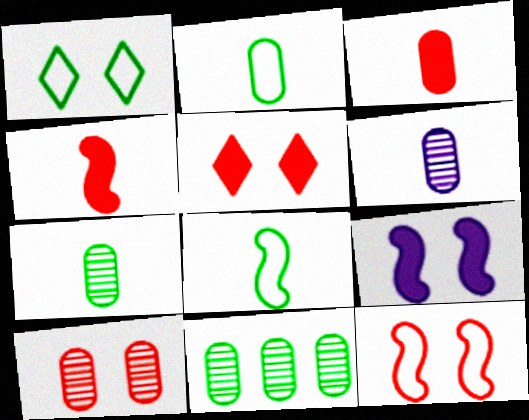[[1, 9, 10], 
[2, 3, 6], 
[5, 10, 12], 
[6, 10, 11]]